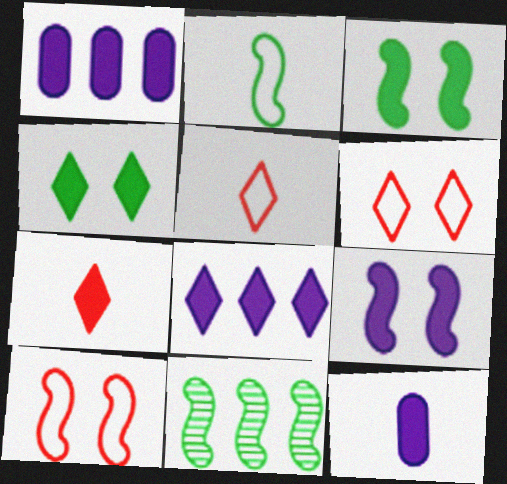[[1, 3, 7], 
[2, 3, 11], 
[4, 7, 8], 
[6, 11, 12], 
[8, 9, 12]]